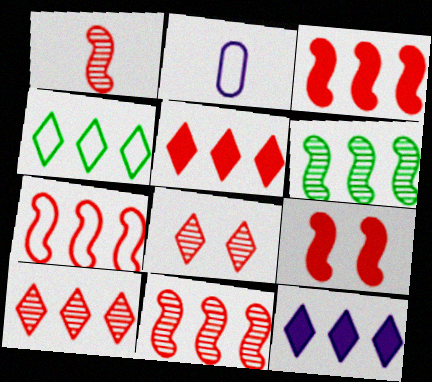[[1, 7, 9], 
[3, 7, 11], 
[4, 10, 12]]